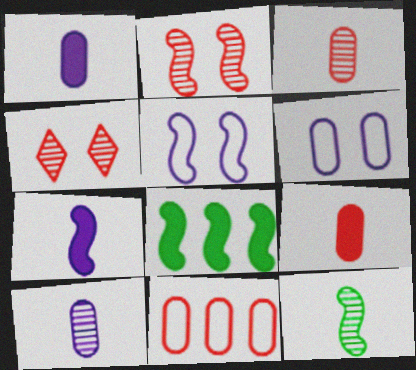[]